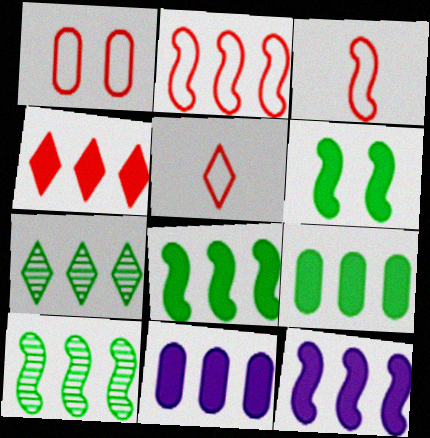[[1, 2, 5], 
[2, 7, 11], 
[2, 10, 12], 
[4, 8, 11], 
[4, 9, 12]]